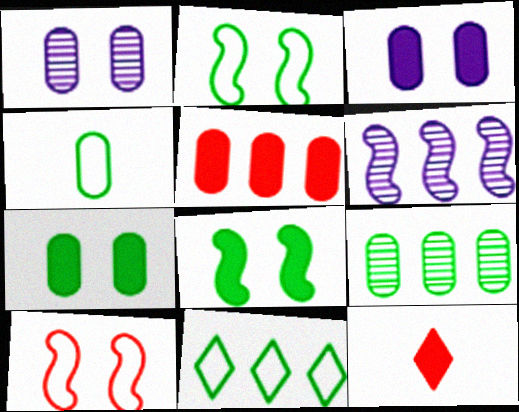[[1, 4, 5], 
[2, 4, 11], 
[4, 7, 9], 
[5, 6, 11]]